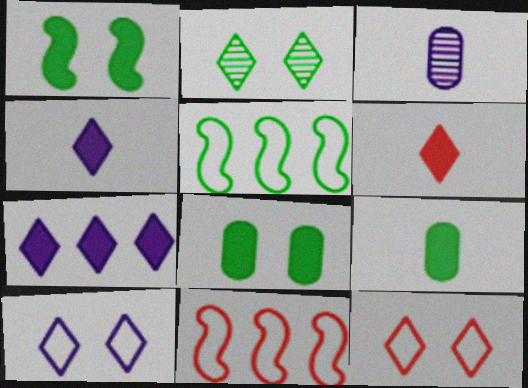[[2, 5, 9]]